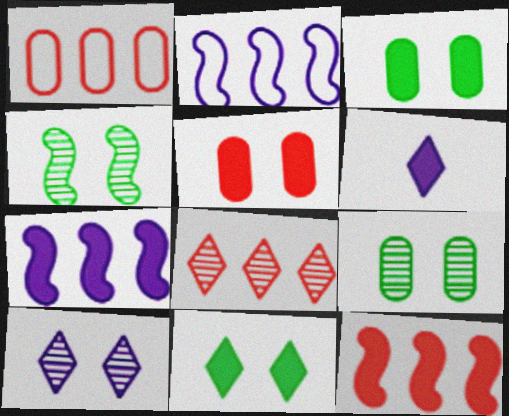[[1, 4, 6], 
[1, 8, 12], 
[3, 6, 12]]